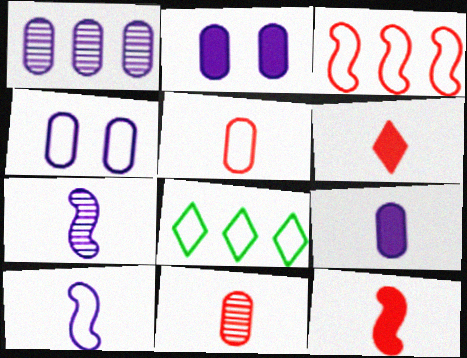[[1, 4, 9]]